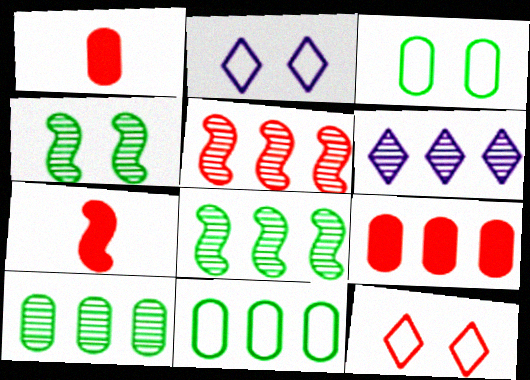[[1, 2, 8], 
[1, 5, 12], 
[2, 7, 10], 
[3, 6, 7], 
[5, 6, 10]]